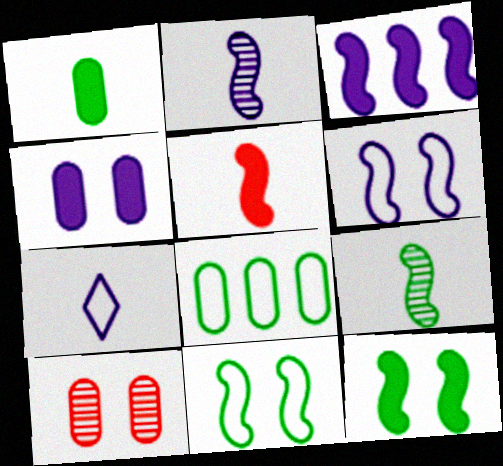[[2, 3, 6], 
[3, 5, 12]]